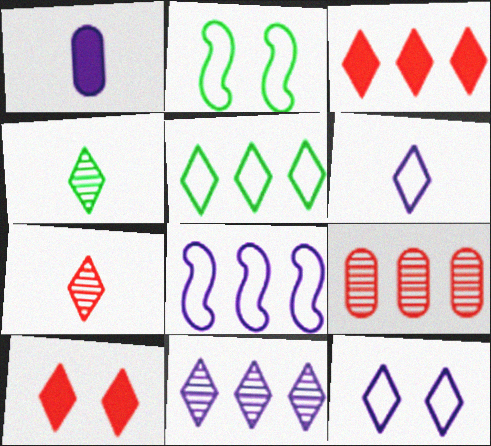[[3, 4, 12], 
[3, 5, 11]]